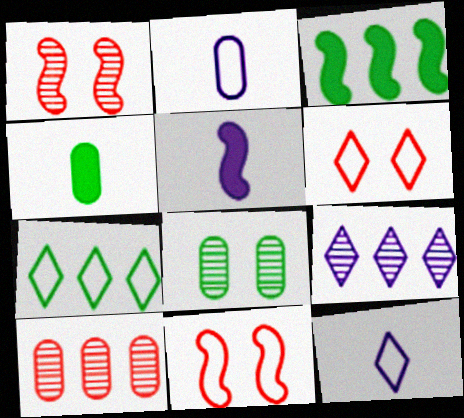[[2, 7, 11], 
[4, 9, 11], 
[6, 7, 12]]